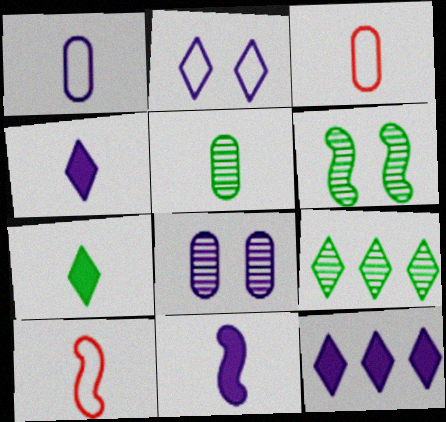[[3, 6, 12], 
[4, 5, 10], 
[5, 6, 9]]